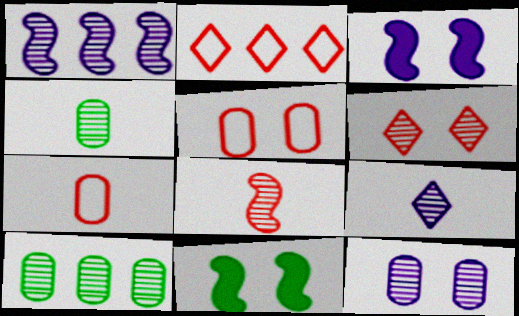[[1, 4, 6], 
[1, 9, 12], 
[2, 3, 4], 
[4, 8, 9]]